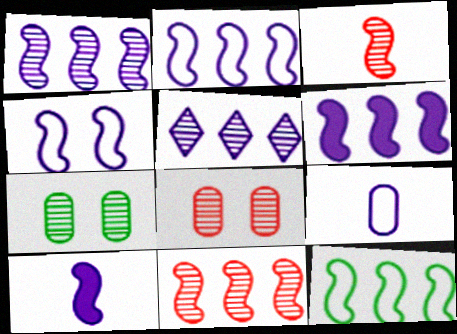[[1, 2, 6], 
[1, 4, 10], 
[3, 5, 7], 
[6, 11, 12]]